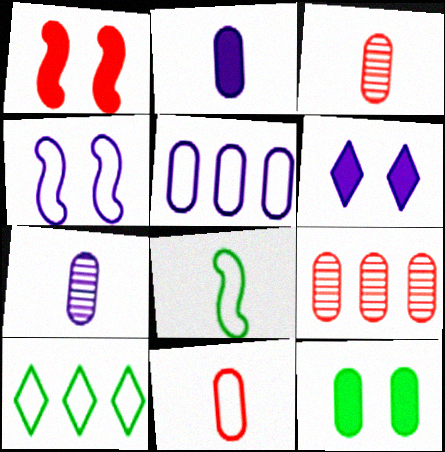[[1, 6, 12], 
[1, 7, 10], 
[3, 5, 12], 
[4, 10, 11], 
[6, 8, 9]]